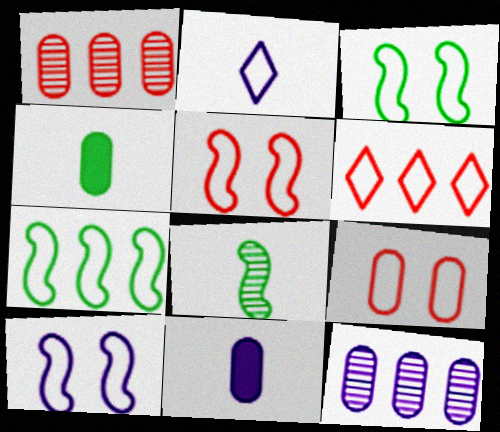[[2, 7, 9], 
[3, 5, 10], 
[4, 9, 12]]